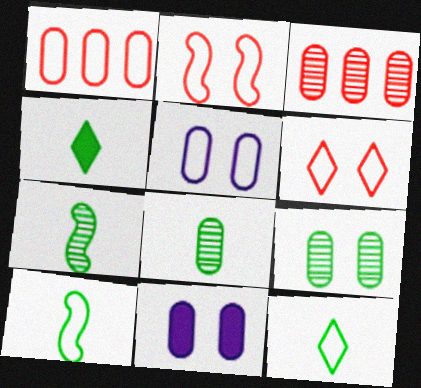[[1, 8, 11], 
[4, 8, 10]]